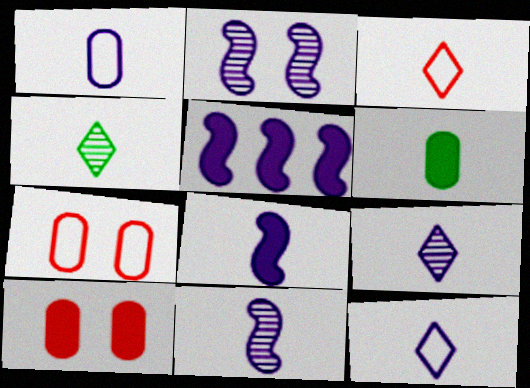[[1, 8, 9], 
[3, 6, 11], 
[4, 5, 7]]